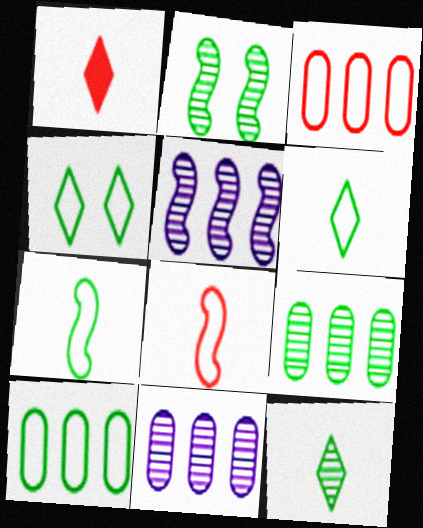[[2, 9, 12], 
[4, 7, 10]]